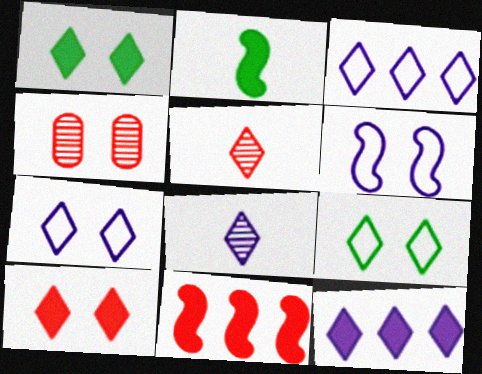[[1, 3, 5], 
[1, 4, 6], 
[2, 3, 4], 
[5, 9, 12], 
[7, 8, 12]]